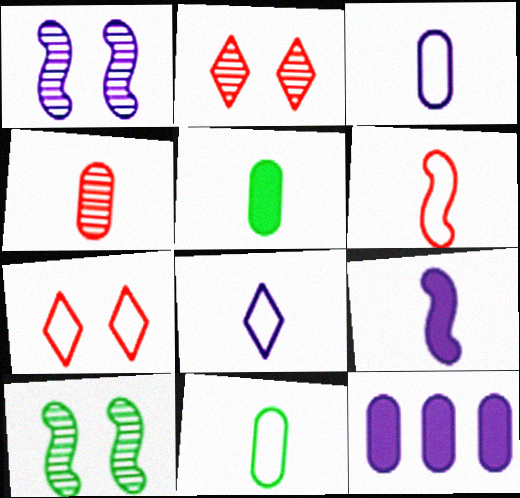[[1, 8, 12], 
[3, 4, 5], 
[6, 8, 11]]